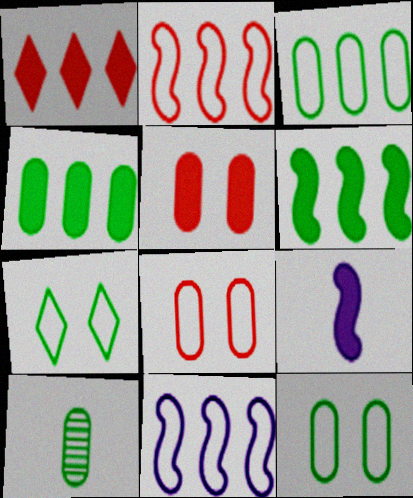[[4, 10, 12], 
[6, 7, 10]]